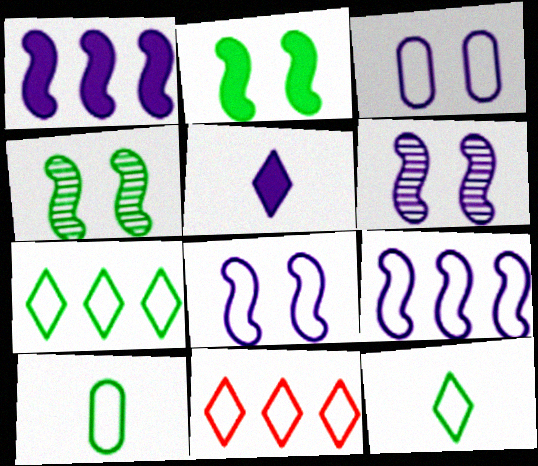[[8, 10, 11]]